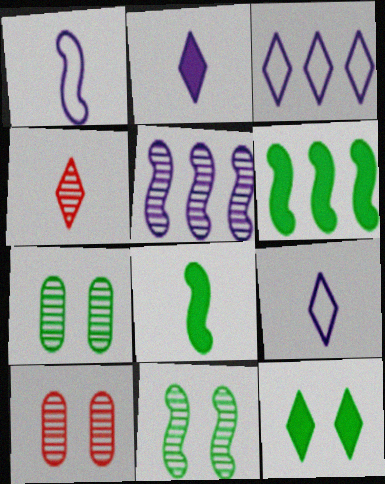[[3, 4, 12], 
[3, 8, 10], 
[4, 5, 7], 
[6, 9, 10]]